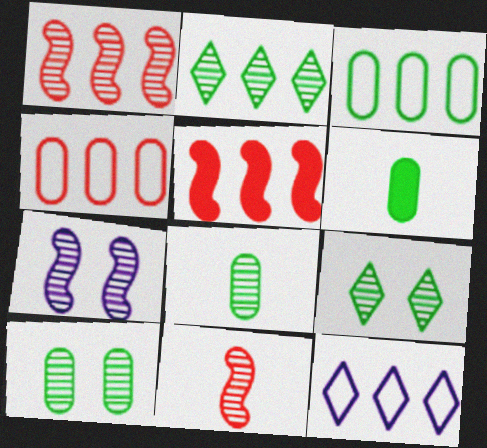[[3, 6, 10]]